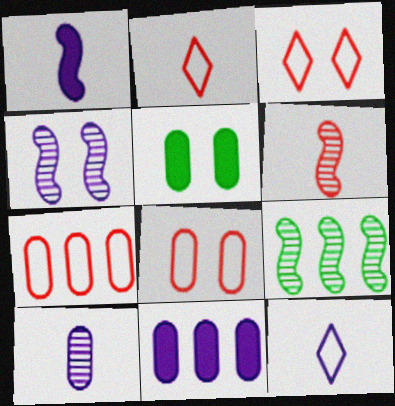[[1, 10, 12], 
[3, 4, 5], 
[4, 6, 9], 
[4, 11, 12], 
[5, 7, 10]]